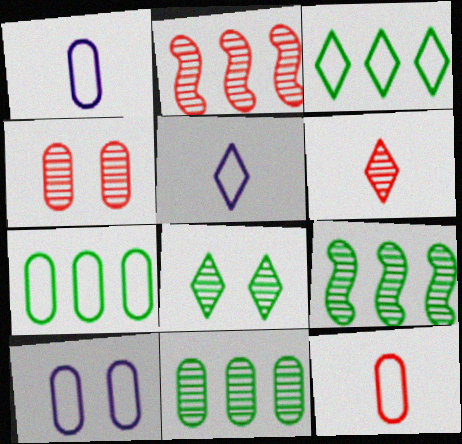[[2, 4, 6], 
[7, 10, 12]]